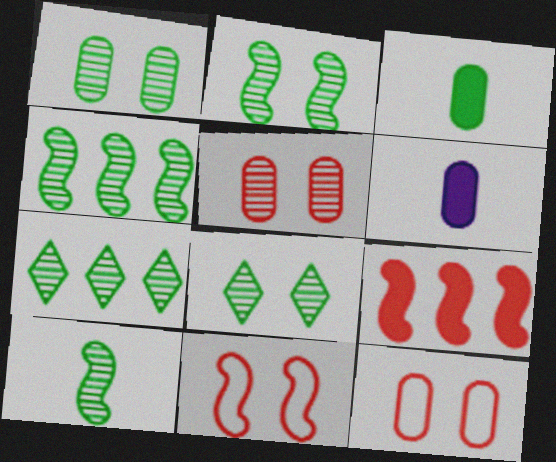[[1, 2, 8], 
[1, 7, 10], 
[2, 4, 10], 
[6, 7, 11]]